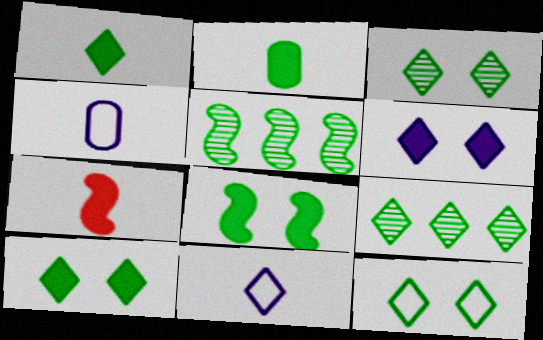[[1, 9, 12], 
[2, 5, 12], 
[3, 10, 12]]